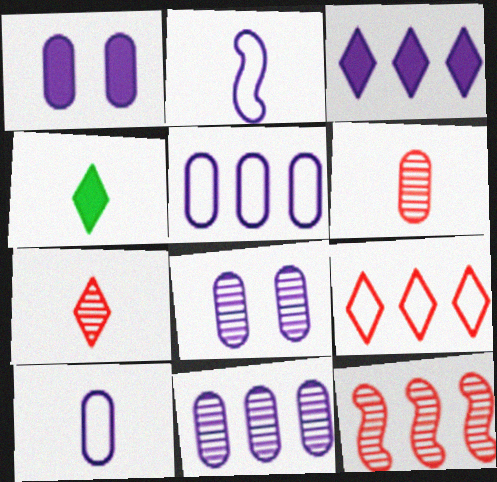[[1, 10, 11], 
[2, 3, 8], 
[2, 4, 6]]